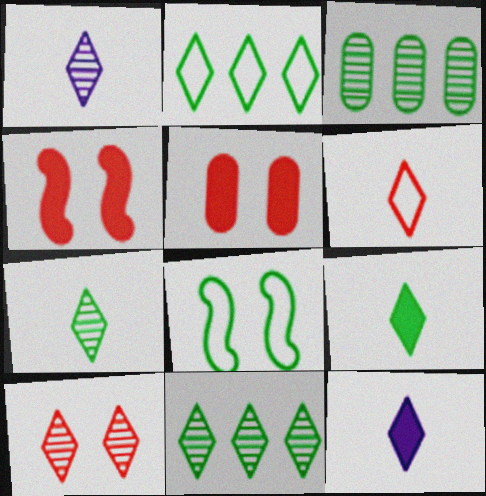[[1, 6, 9], 
[1, 10, 11], 
[2, 10, 12], 
[3, 8, 9], 
[6, 7, 12]]